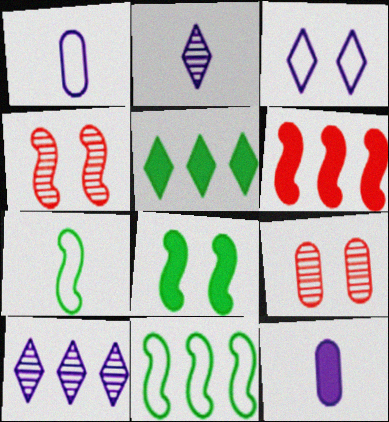[[1, 4, 5], 
[3, 8, 9]]